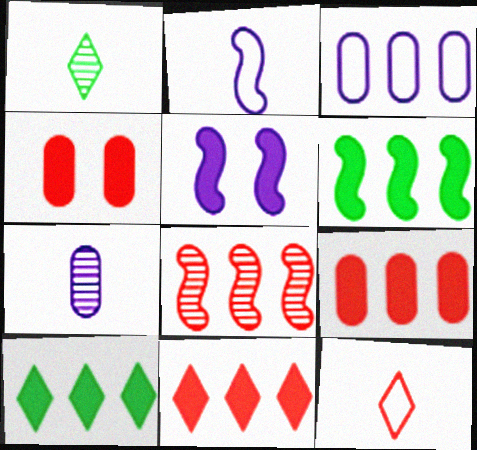[[3, 8, 10], 
[4, 8, 12]]